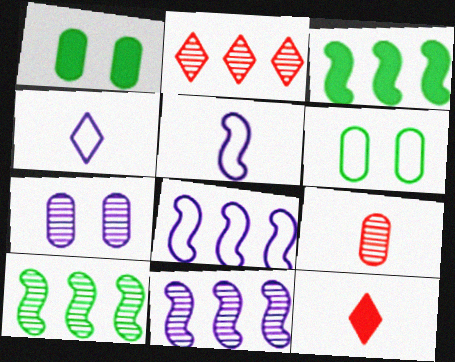[[1, 2, 5], 
[6, 11, 12]]